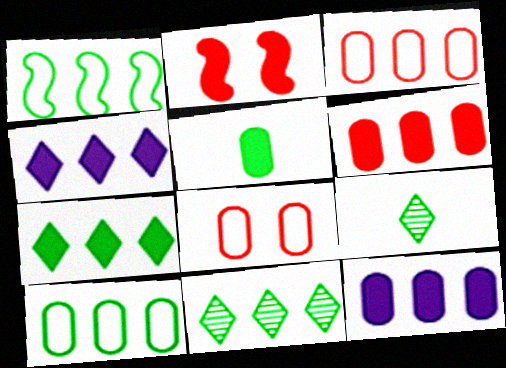[[2, 4, 5]]